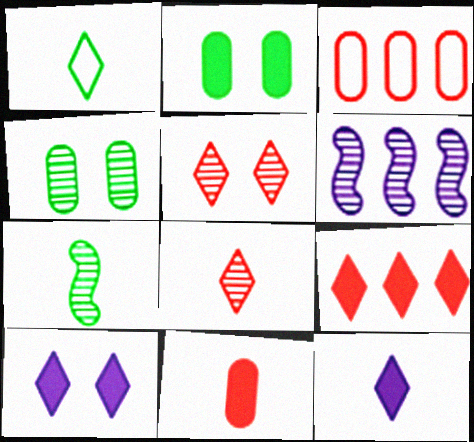[[1, 8, 12], 
[3, 7, 10], 
[4, 6, 8]]